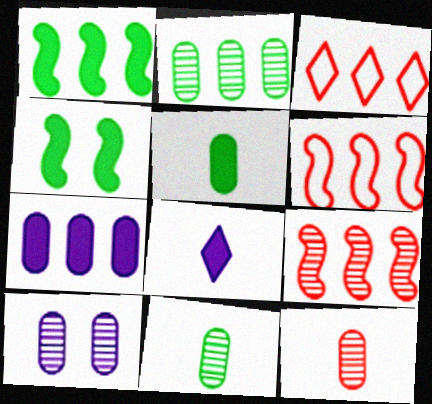[[2, 10, 12]]